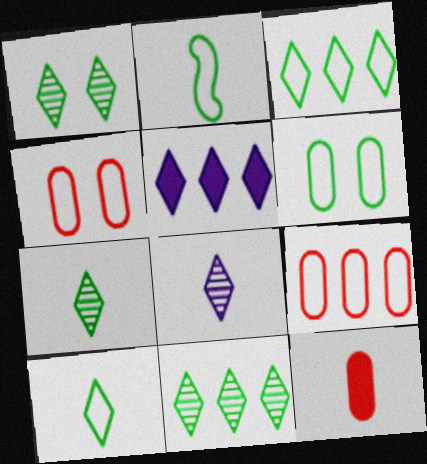[[1, 7, 11], 
[2, 3, 6], 
[2, 8, 12]]